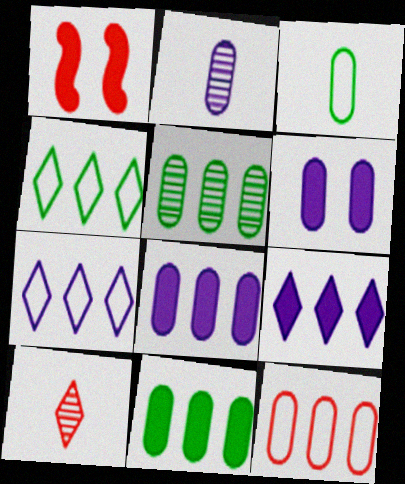[[1, 2, 4], 
[1, 10, 12], 
[5, 8, 12]]